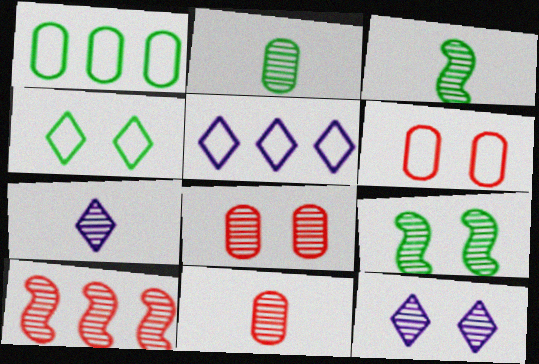[[2, 10, 12], 
[3, 7, 11], 
[8, 9, 12]]